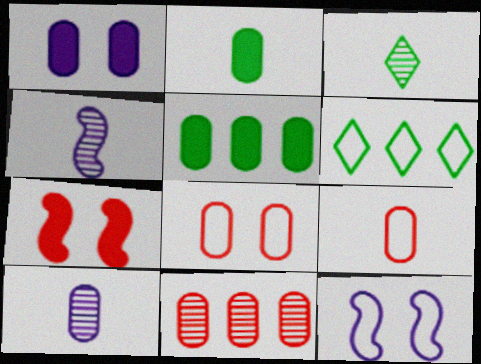[[2, 9, 10], 
[5, 8, 10], 
[6, 7, 10], 
[6, 9, 12]]